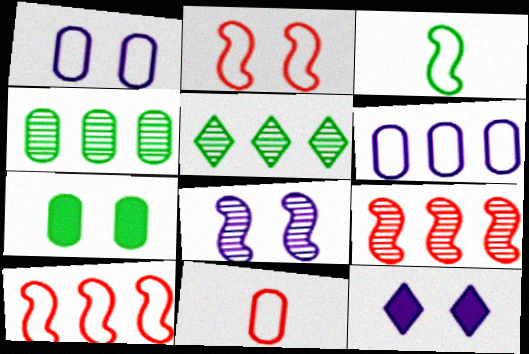[[1, 8, 12], 
[3, 5, 7]]